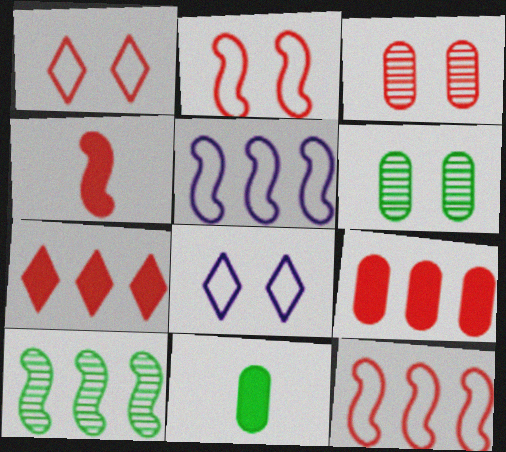[]